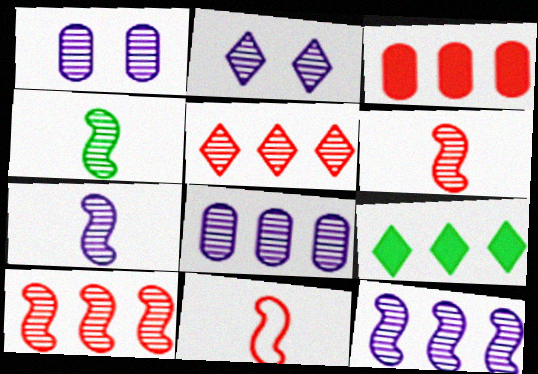[[1, 4, 5], 
[1, 9, 11], 
[2, 7, 8], 
[4, 6, 7]]